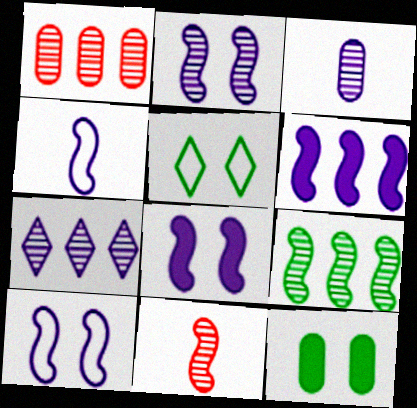[[1, 7, 9], 
[2, 3, 7], 
[2, 4, 6], 
[2, 8, 10], 
[2, 9, 11]]